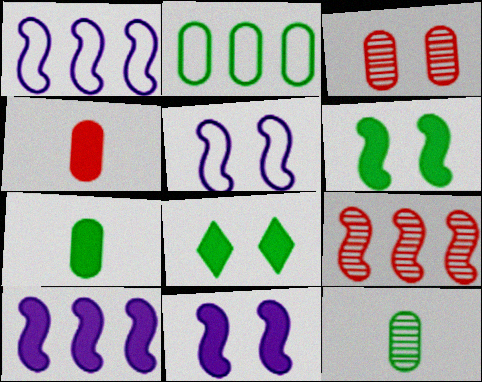[[3, 5, 8], 
[4, 8, 10]]